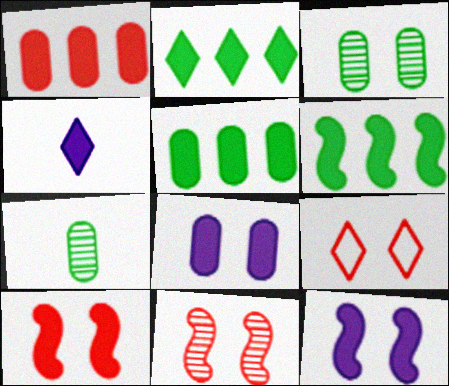[[2, 5, 6], 
[3, 9, 12], 
[4, 5, 10]]